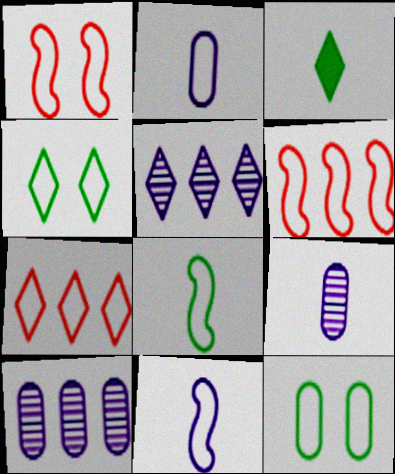[[1, 3, 10], 
[2, 4, 6], 
[7, 11, 12]]